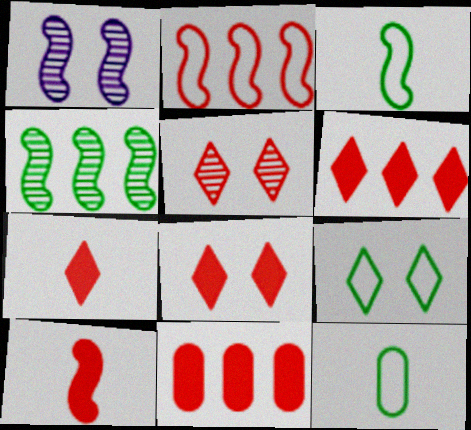[[1, 6, 12], 
[6, 7, 8], 
[8, 10, 11]]